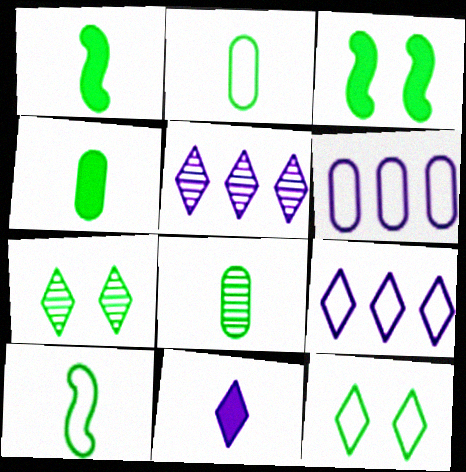[[2, 4, 8]]